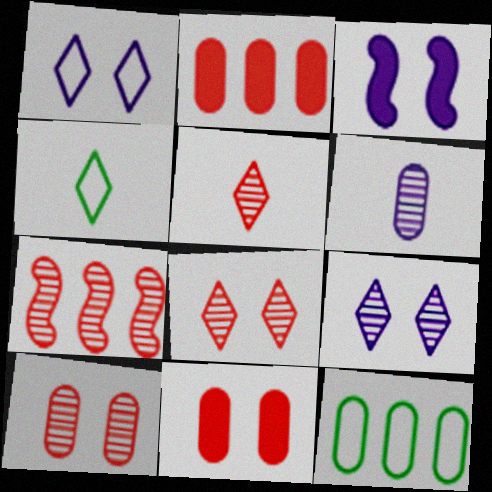[[3, 5, 12], 
[5, 7, 10], 
[6, 11, 12]]